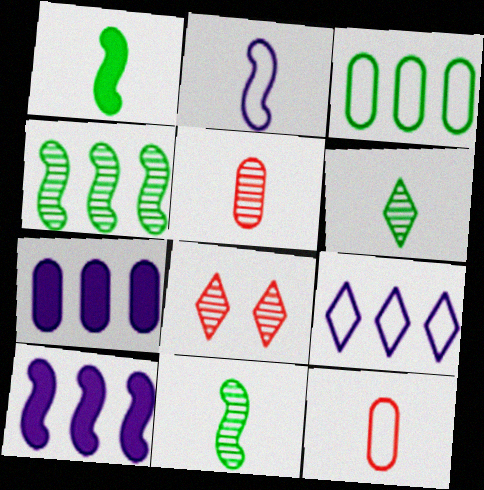[]